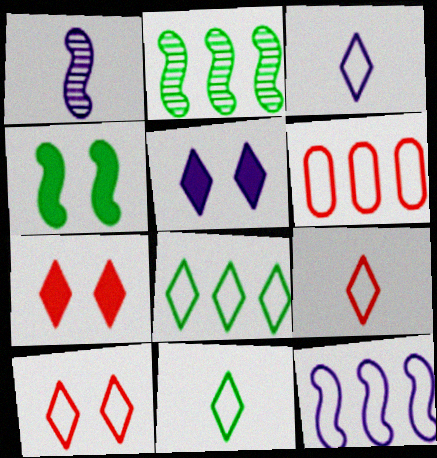[[3, 8, 10], 
[3, 9, 11], 
[6, 8, 12]]